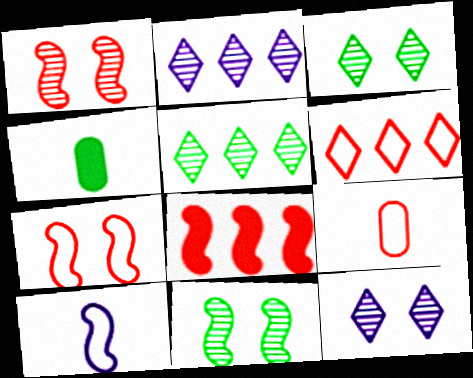[[2, 4, 7], 
[6, 7, 9], 
[8, 10, 11]]